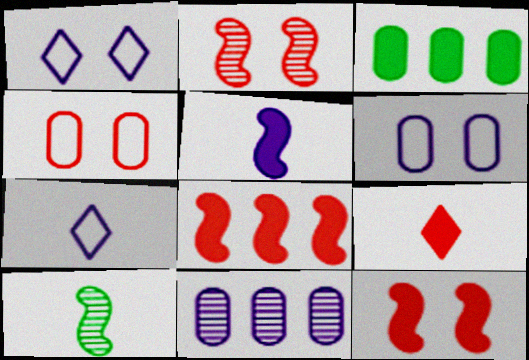[[1, 5, 11], 
[2, 3, 7]]